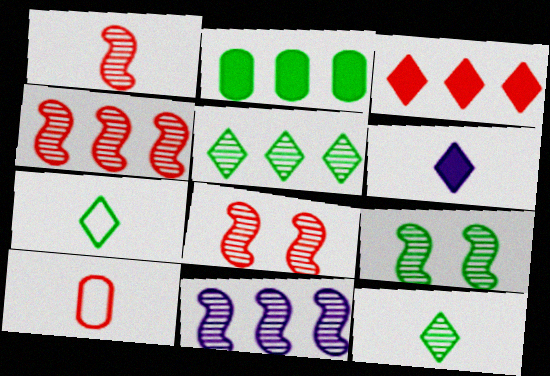[[1, 4, 8], 
[1, 9, 11], 
[2, 7, 9], 
[3, 8, 10]]